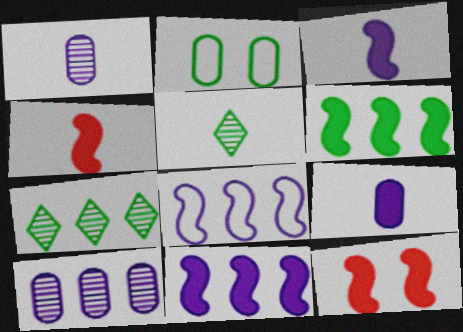[[2, 5, 6], 
[3, 6, 12]]